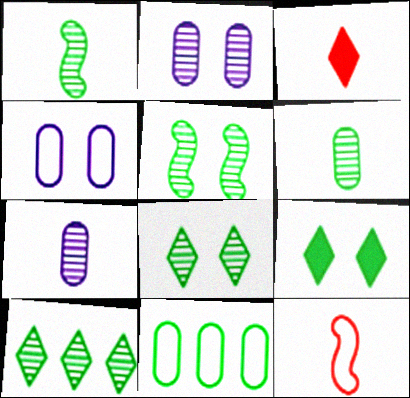[[1, 9, 11], 
[5, 6, 10]]